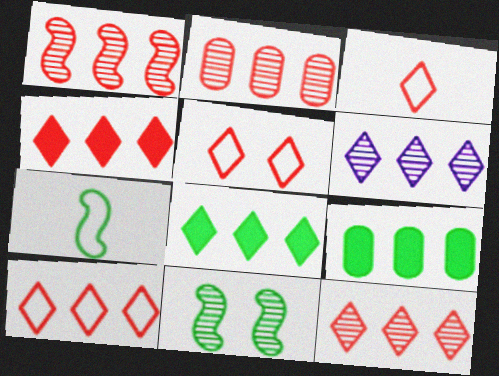[[1, 2, 12], 
[3, 5, 10], 
[4, 10, 12], 
[6, 8, 10]]